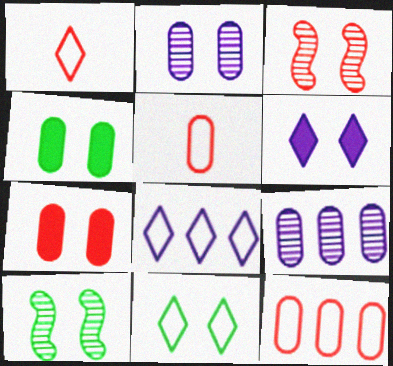[[1, 8, 11], 
[4, 5, 9], 
[4, 10, 11]]